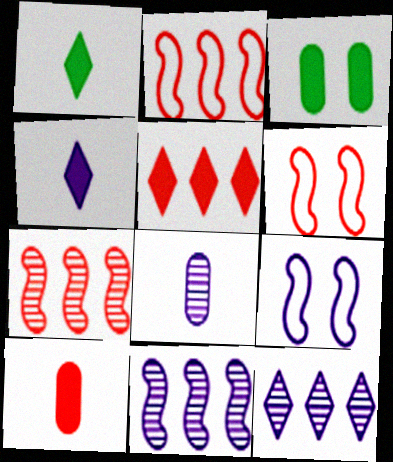[]